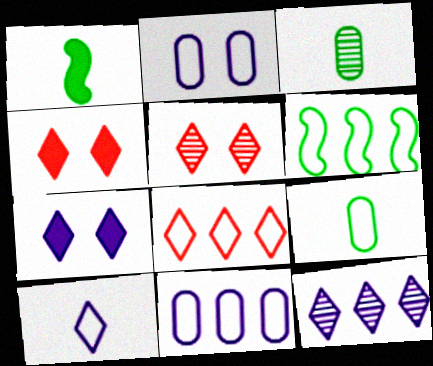[[1, 5, 11], 
[6, 8, 11], 
[7, 10, 12]]